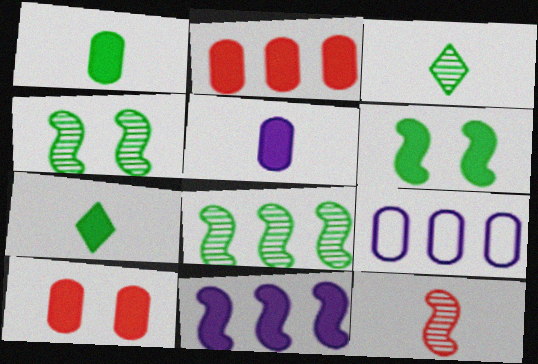[[7, 10, 11]]